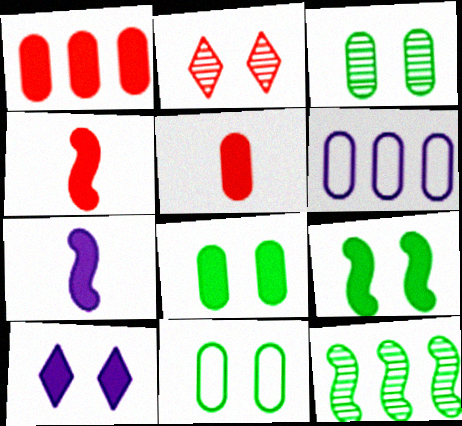[[3, 5, 6], 
[3, 8, 11]]